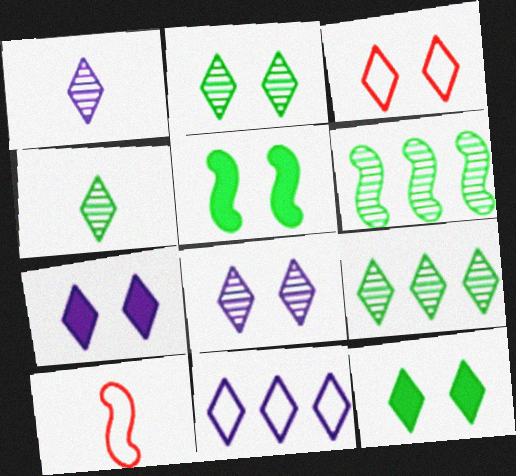[[1, 7, 11], 
[2, 3, 7], 
[2, 4, 9], 
[3, 8, 12]]